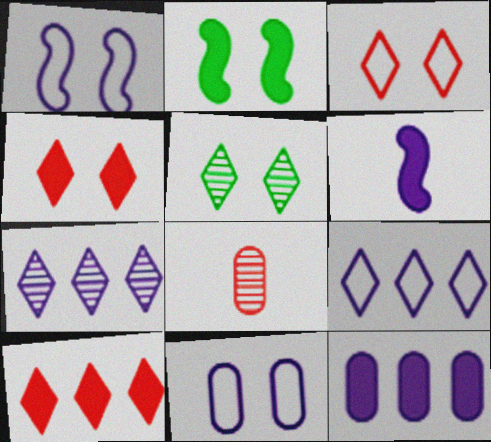[[2, 8, 9], 
[6, 7, 11]]